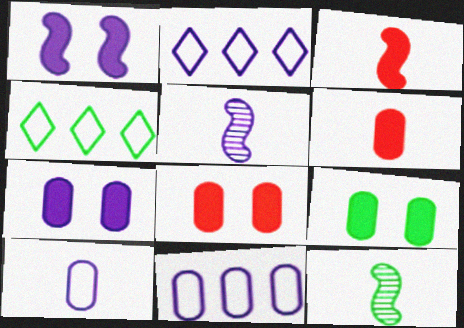[[2, 5, 7], 
[2, 8, 12], 
[4, 5, 8], 
[4, 9, 12], 
[7, 8, 9]]